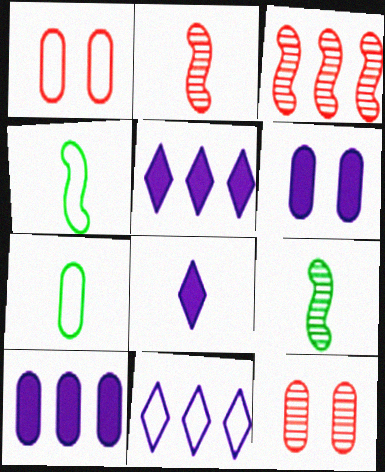[[1, 4, 11], 
[1, 5, 9], 
[2, 7, 8], 
[4, 5, 12], 
[7, 10, 12]]